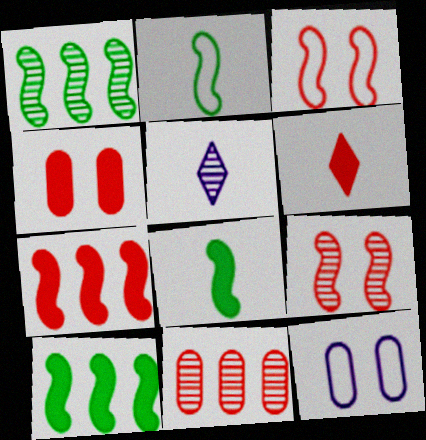[[1, 6, 12], 
[3, 6, 11], 
[4, 6, 7]]